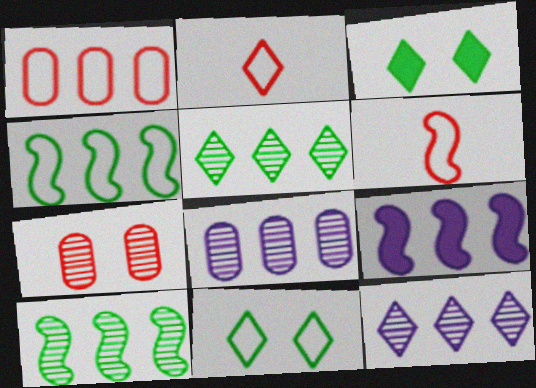[[1, 5, 9], 
[2, 3, 12], 
[3, 6, 8]]